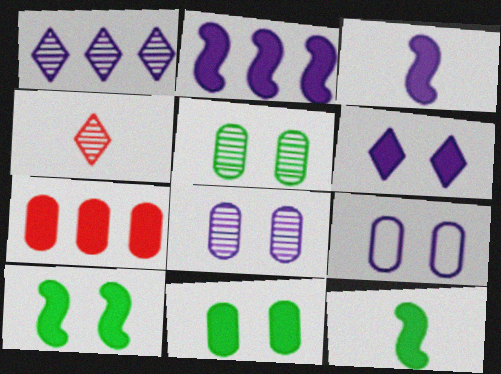[[1, 3, 9], 
[6, 7, 12]]